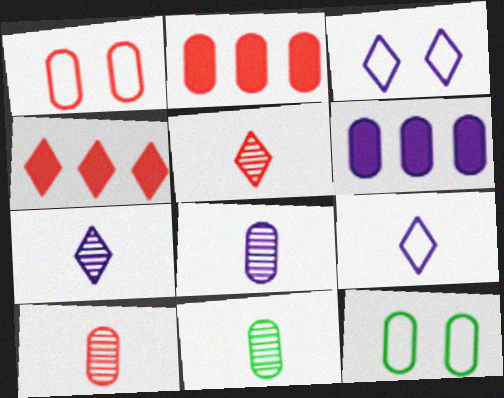[[1, 2, 10], 
[1, 6, 11], 
[2, 8, 12], 
[6, 10, 12], 
[8, 10, 11]]